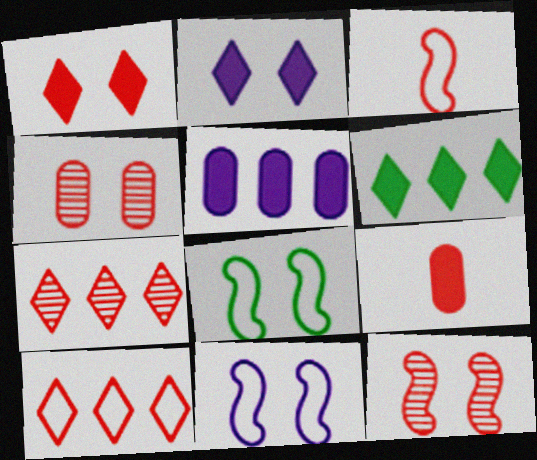[[2, 4, 8], 
[9, 10, 12]]